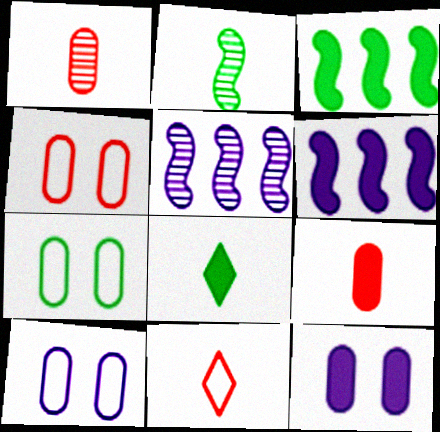[[4, 5, 8], 
[4, 7, 10]]